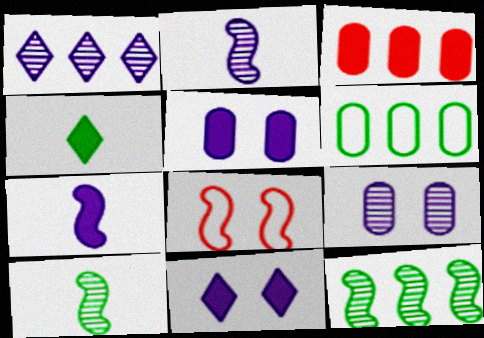[[1, 2, 9], 
[7, 8, 12]]